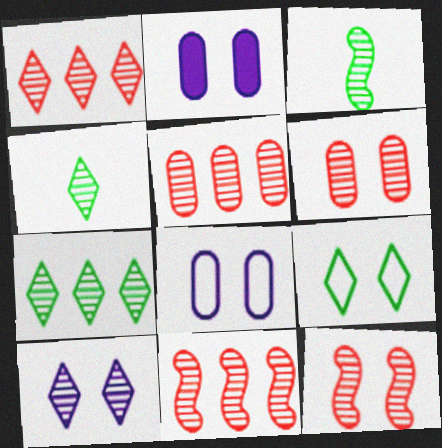[[1, 4, 10], 
[1, 5, 11], 
[2, 9, 12], 
[3, 5, 10]]